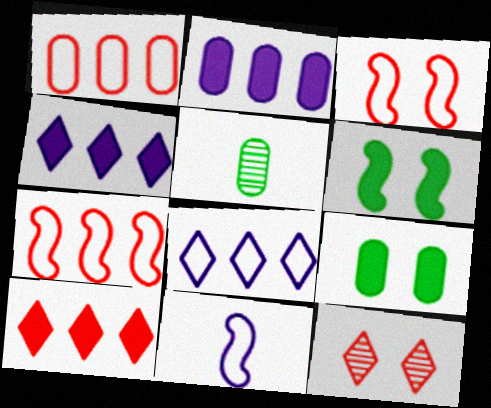[[3, 4, 5]]